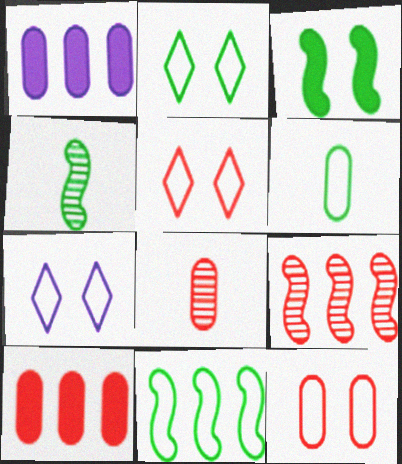[[1, 4, 5], 
[2, 5, 7], 
[2, 6, 11], 
[3, 4, 11], 
[4, 7, 10], 
[8, 10, 12]]